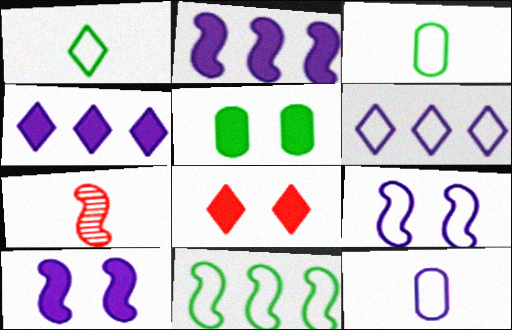[[5, 6, 7], 
[5, 8, 10], 
[6, 9, 12], 
[7, 10, 11]]